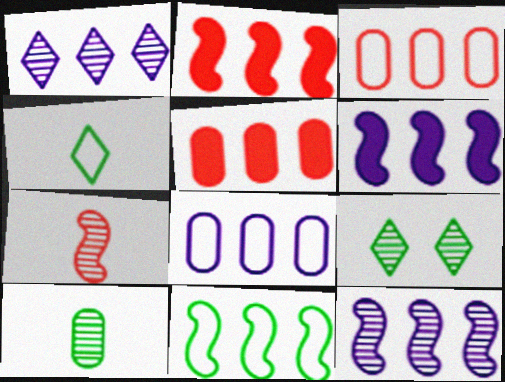[[1, 5, 11], 
[1, 6, 8], 
[2, 11, 12]]